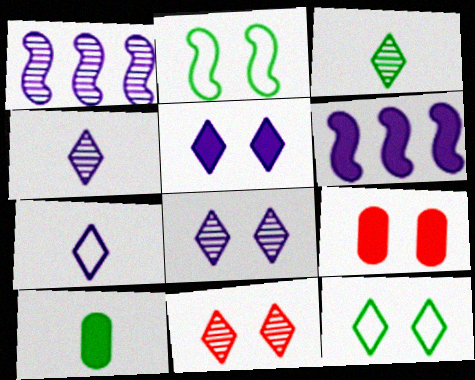[[2, 8, 9], 
[5, 11, 12]]